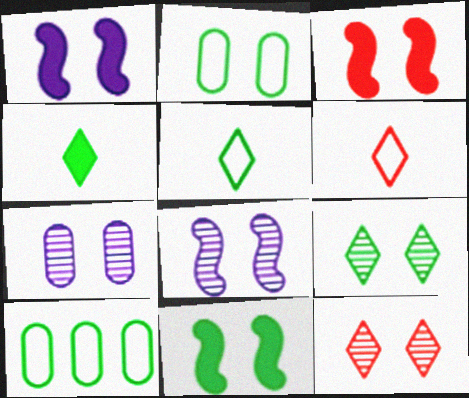[[1, 2, 12], 
[1, 3, 11], 
[2, 9, 11]]